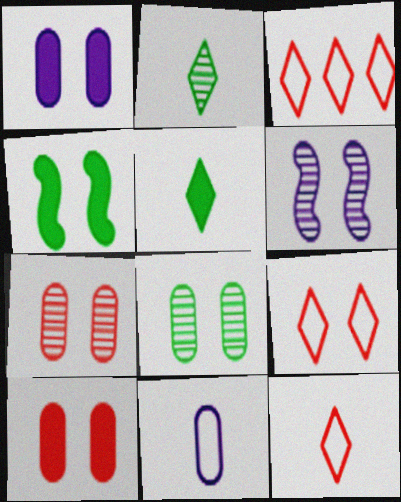[[3, 9, 12]]